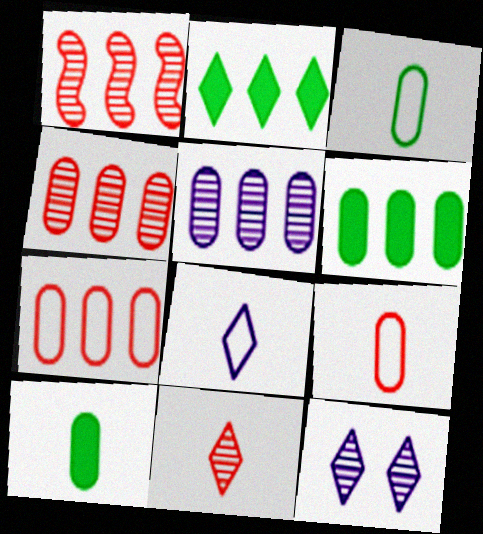[[5, 6, 7]]